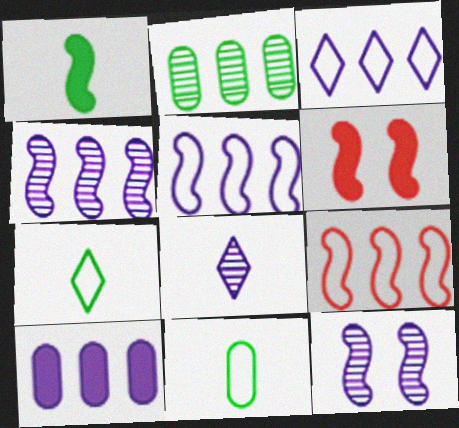[[1, 9, 12], 
[3, 4, 10]]